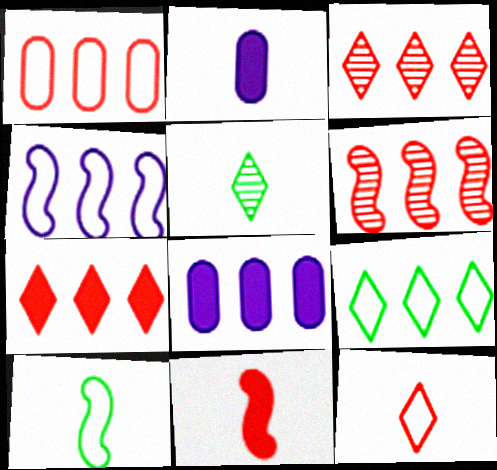[[1, 4, 9], 
[1, 6, 7], 
[6, 8, 9]]